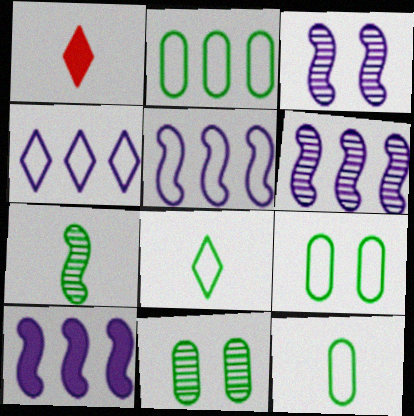[[1, 2, 3], 
[1, 5, 11], 
[1, 6, 9], 
[2, 9, 12], 
[5, 6, 10]]